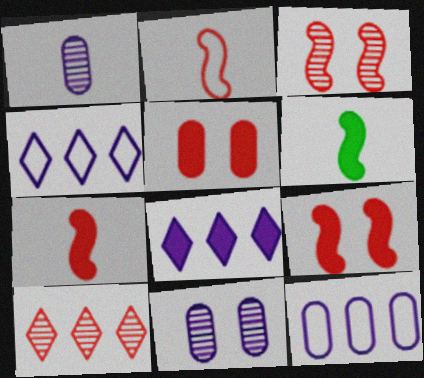[[2, 5, 10], 
[5, 6, 8]]